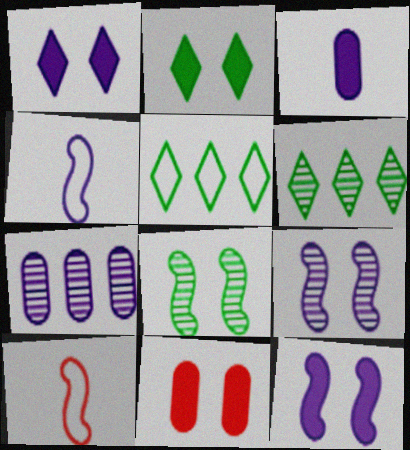[[1, 4, 7], 
[2, 7, 10], 
[2, 11, 12], 
[4, 6, 11]]